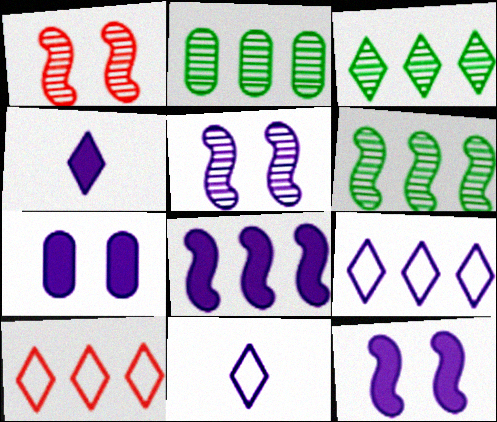[[2, 3, 6], 
[2, 8, 10], 
[4, 7, 8]]